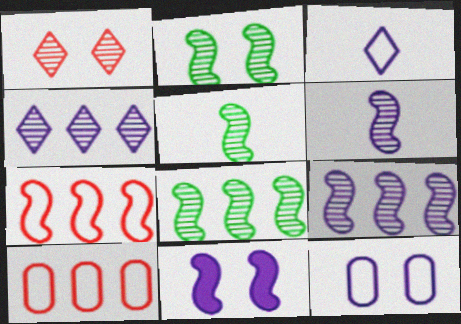[[2, 5, 8], 
[5, 7, 11]]